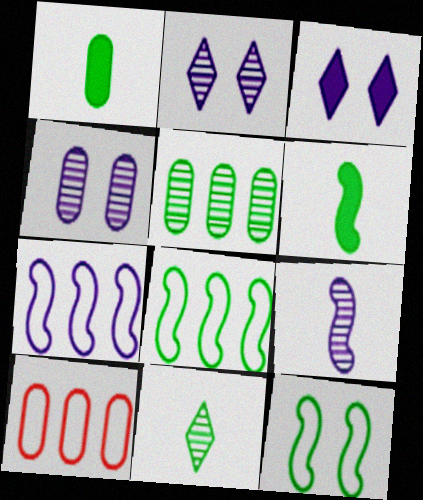[[1, 4, 10], 
[2, 6, 10]]